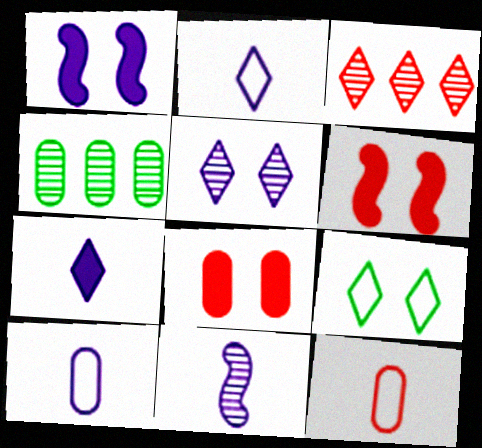[[2, 4, 6], 
[3, 6, 12], 
[3, 7, 9], 
[4, 8, 10], 
[7, 10, 11]]